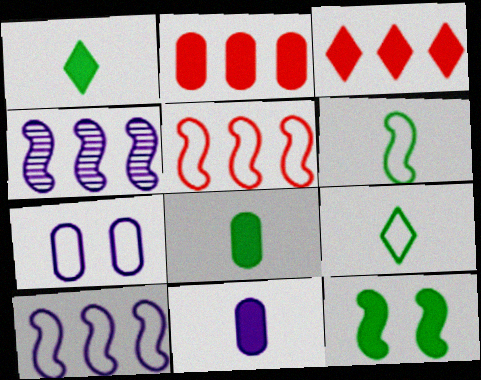[[3, 11, 12], 
[5, 7, 9]]